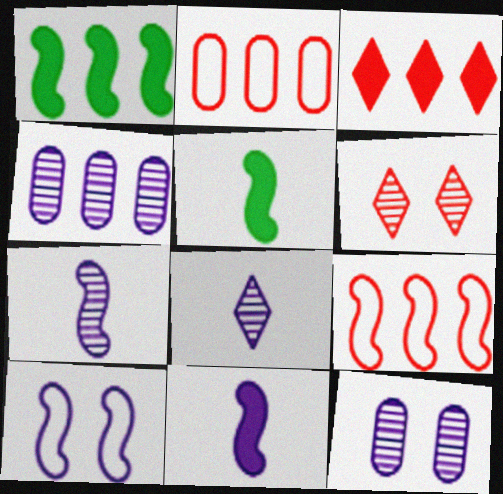[]